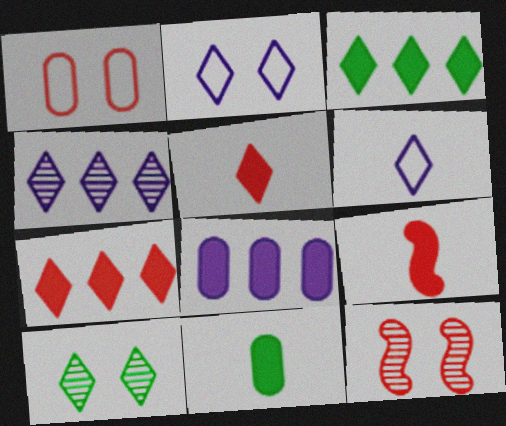[[6, 7, 10]]